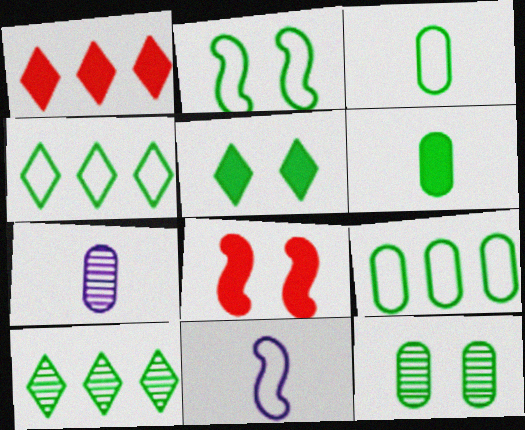[[1, 2, 7], 
[1, 11, 12], 
[2, 3, 4], 
[2, 5, 12], 
[2, 6, 10], 
[4, 7, 8], 
[6, 9, 12]]